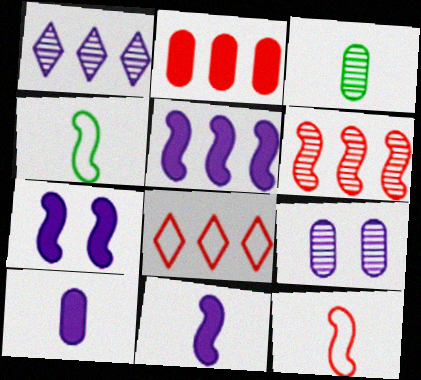[[2, 6, 8], 
[3, 7, 8], 
[4, 6, 7], 
[5, 7, 11]]